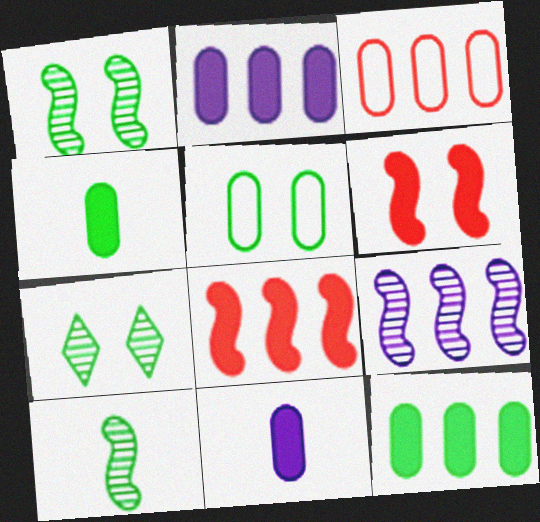[]